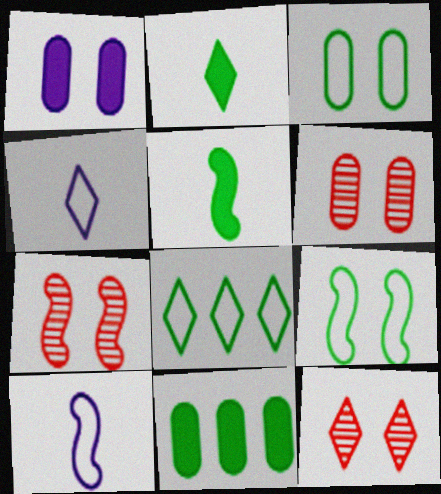[[1, 3, 6], 
[1, 9, 12], 
[4, 7, 11], 
[6, 7, 12], 
[10, 11, 12]]